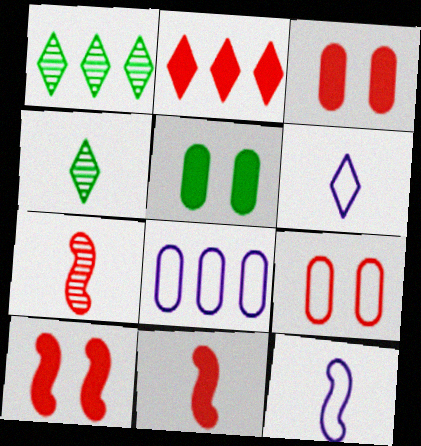[[1, 3, 12], 
[2, 3, 11], 
[2, 7, 9], 
[4, 8, 10]]